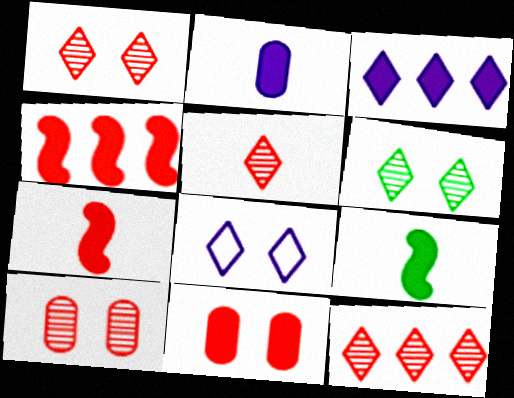[[1, 5, 12], 
[3, 9, 11]]